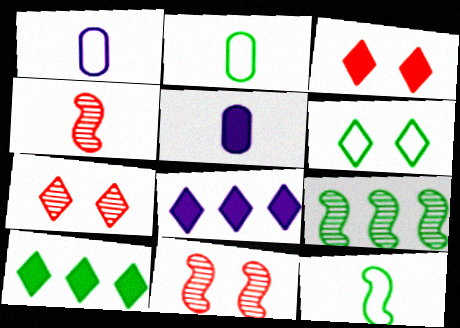[[1, 3, 9], 
[1, 10, 11], 
[2, 8, 11]]